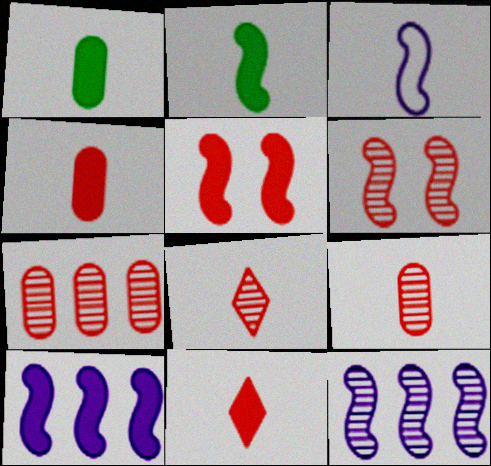[[1, 3, 8], 
[2, 5, 10], 
[6, 7, 8]]